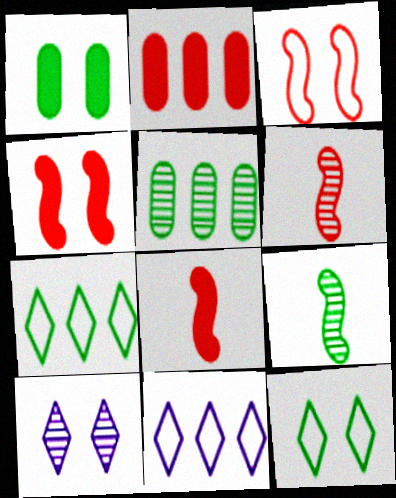[[1, 3, 10], 
[1, 6, 11], 
[1, 7, 9], 
[5, 6, 10]]